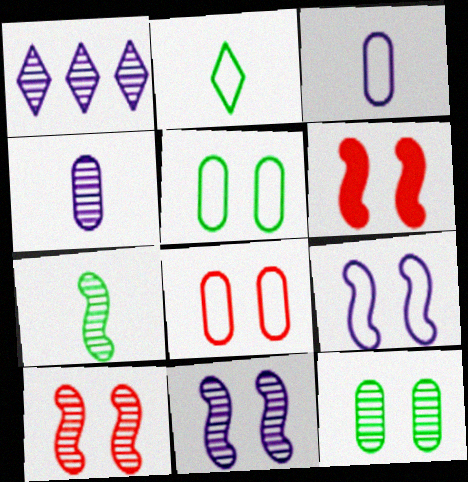[[1, 4, 11]]